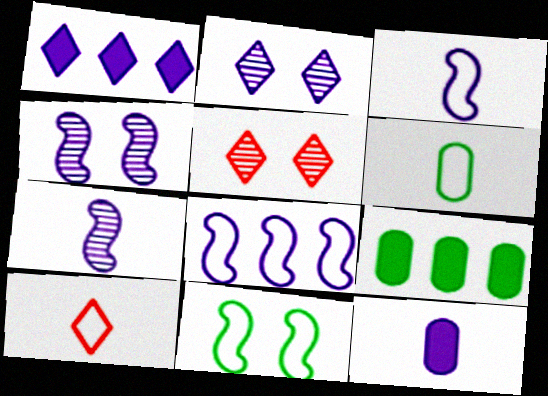[[2, 8, 12], 
[3, 5, 9], 
[3, 6, 10], 
[4, 9, 10]]